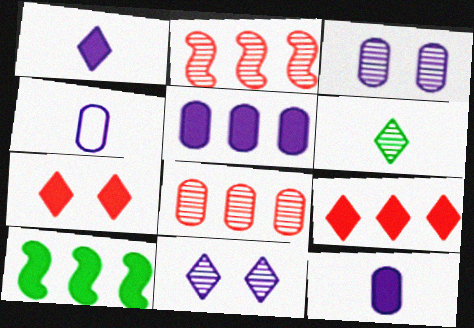[[2, 3, 6], 
[3, 4, 5], 
[5, 9, 10], 
[7, 10, 12]]